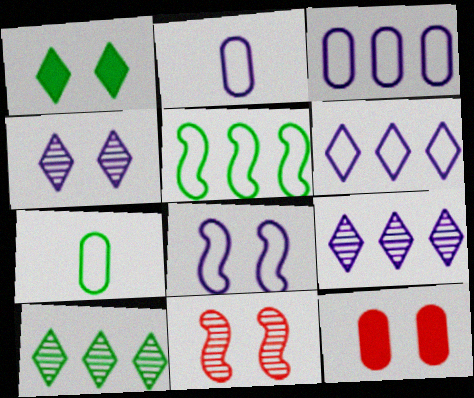[[2, 6, 8]]